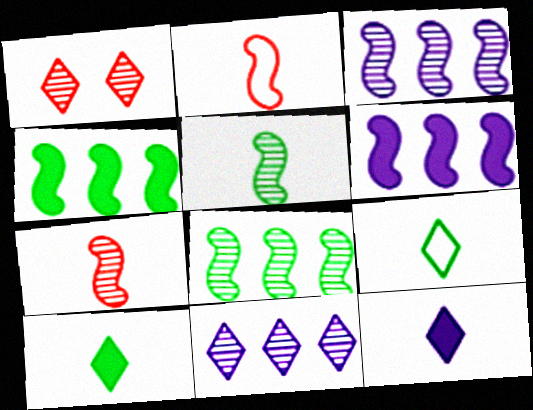[]